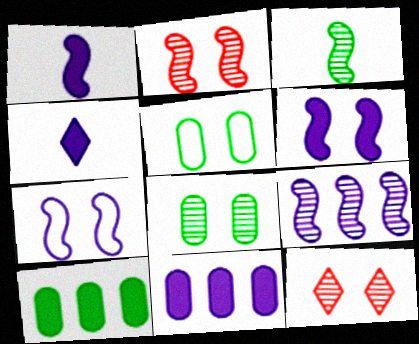[[1, 7, 9], 
[2, 3, 9], 
[4, 6, 11], 
[5, 6, 12]]